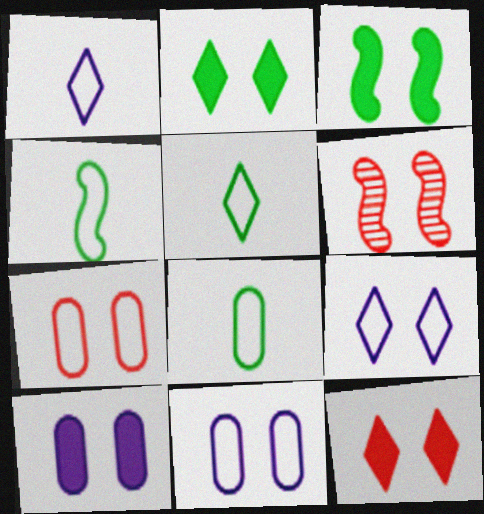[[2, 6, 11], 
[3, 10, 12], 
[4, 5, 8], 
[6, 7, 12]]